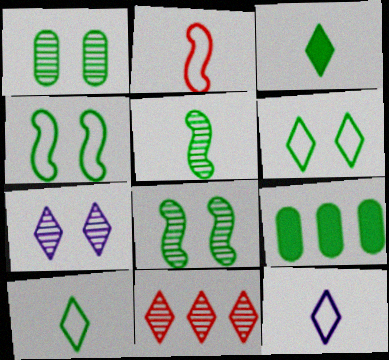[[2, 7, 9], 
[5, 6, 9], 
[8, 9, 10]]